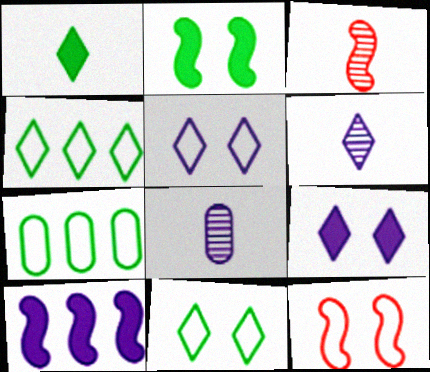[[3, 7, 9], 
[5, 8, 10]]